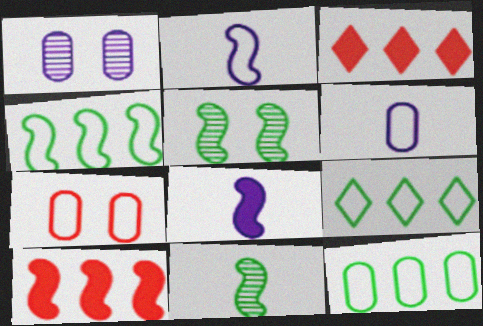[[2, 5, 10], 
[2, 7, 9], 
[3, 5, 6], 
[4, 9, 12], 
[6, 7, 12]]